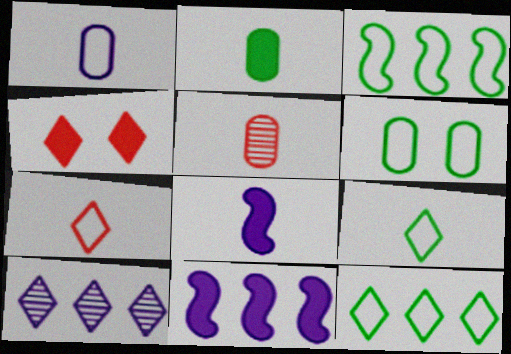[[1, 2, 5], 
[2, 4, 11], 
[3, 6, 9], 
[4, 9, 10], 
[5, 8, 9]]